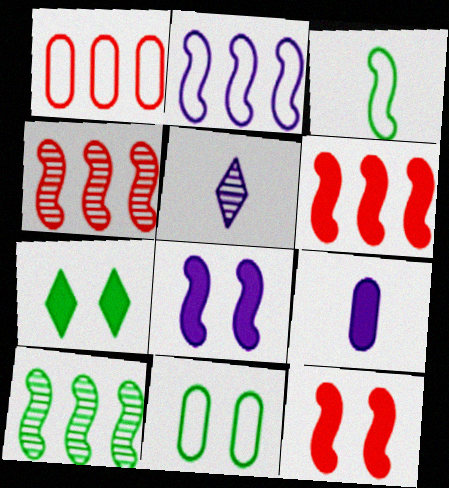[[2, 6, 10], 
[3, 4, 8], 
[5, 6, 11], 
[6, 7, 9]]